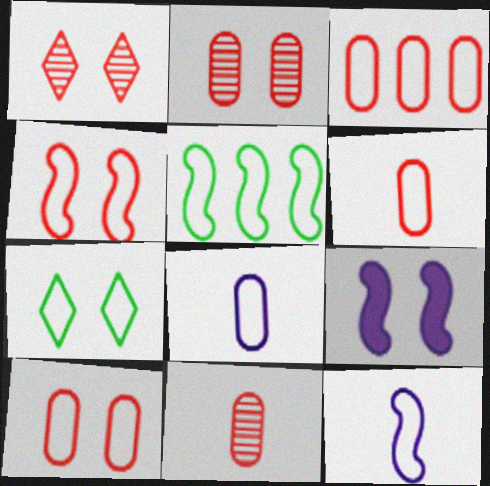[[2, 7, 9], 
[3, 6, 10], 
[3, 7, 12], 
[4, 5, 12]]